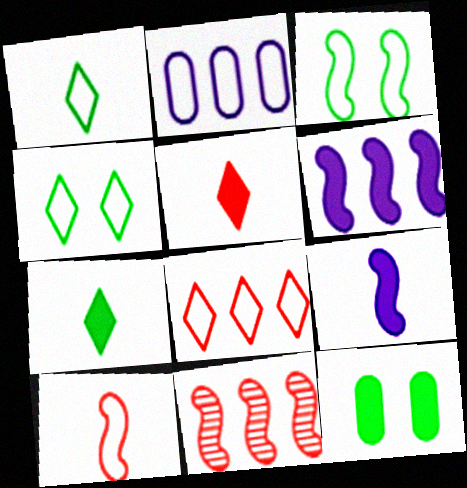[[2, 4, 10], 
[3, 9, 11], 
[5, 6, 12]]